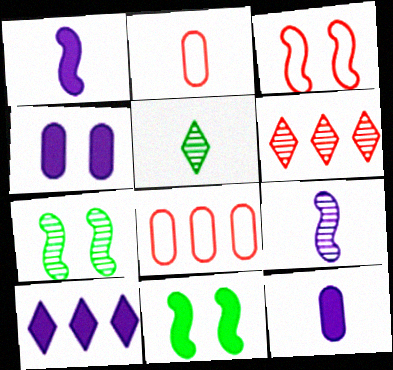[[1, 2, 5], 
[1, 4, 10], 
[2, 7, 10]]